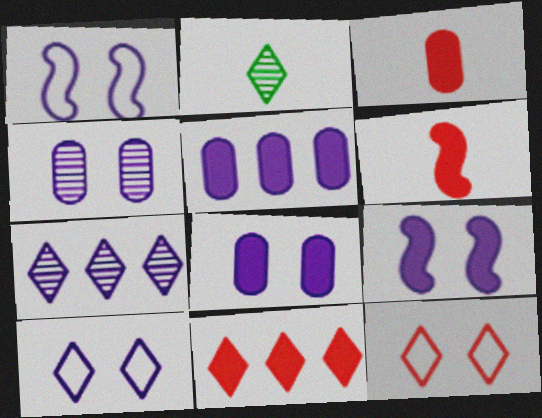[[2, 10, 11], 
[4, 9, 10]]